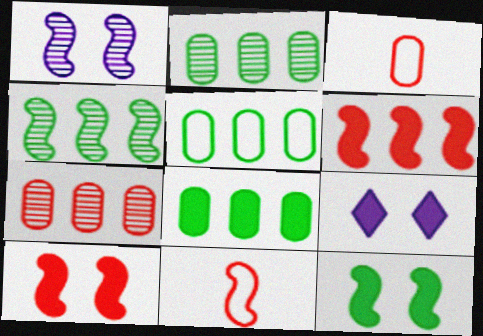[[2, 5, 8], 
[2, 9, 11], 
[3, 4, 9]]